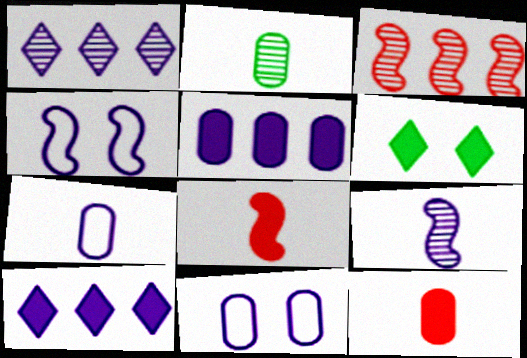[[2, 7, 12], 
[3, 6, 7], 
[5, 6, 8], 
[9, 10, 11]]